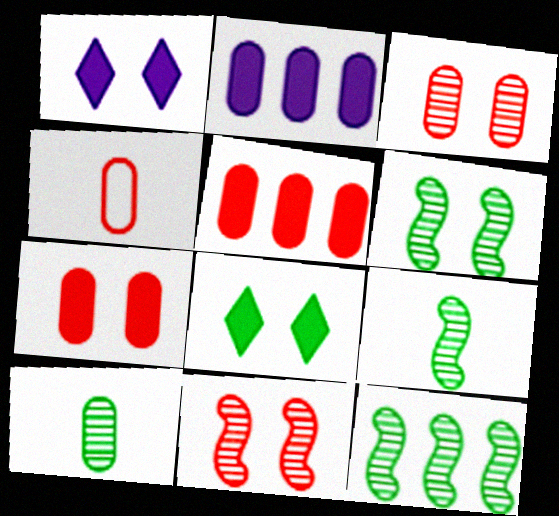[[1, 4, 12], 
[3, 4, 5], 
[6, 9, 12]]